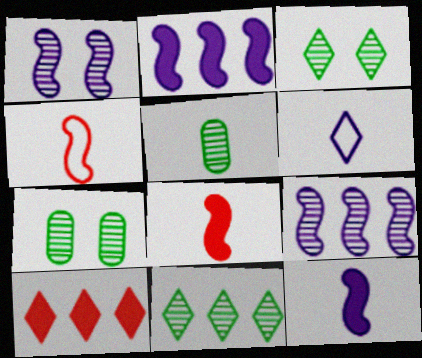[[3, 6, 10], 
[5, 6, 8]]